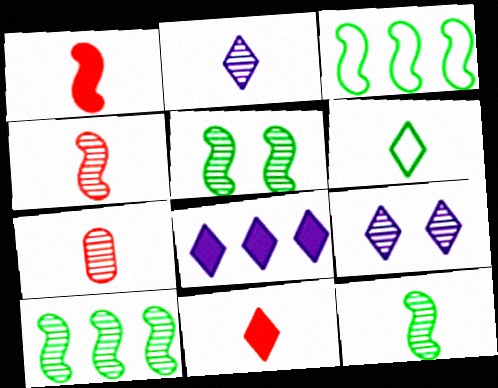[[2, 6, 11], 
[2, 7, 12], 
[5, 10, 12], 
[7, 9, 10]]